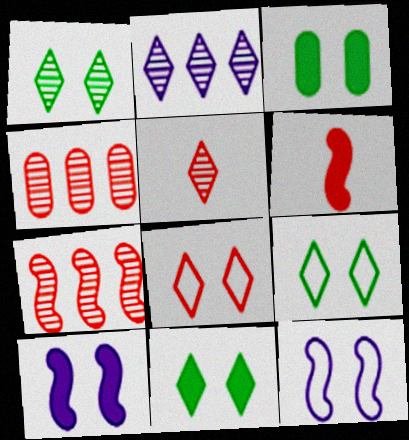[[1, 2, 5], 
[1, 9, 11], 
[4, 6, 8]]